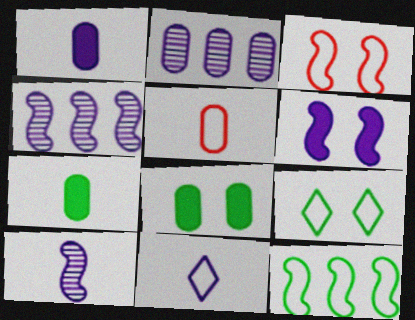[[1, 10, 11], 
[2, 5, 8], 
[2, 6, 11]]